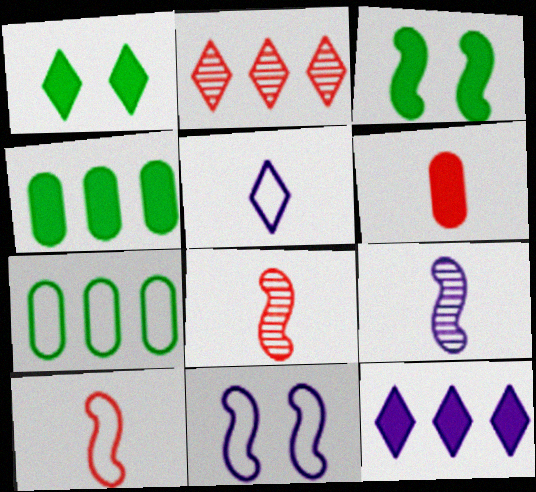[[1, 2, 5], 
[3, 6, 12]]